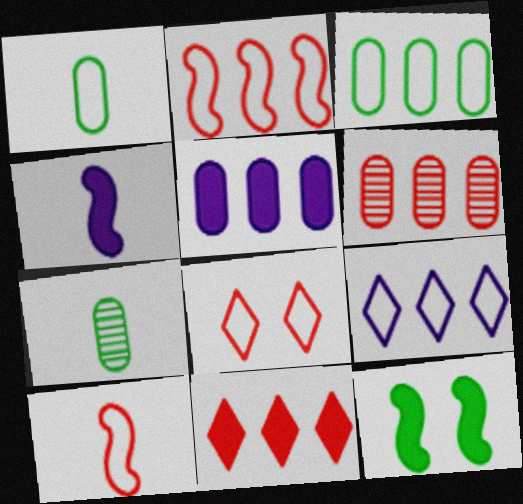[[2, 3, 9], 
[2, 6, 11], 
[3, 5, 6]]